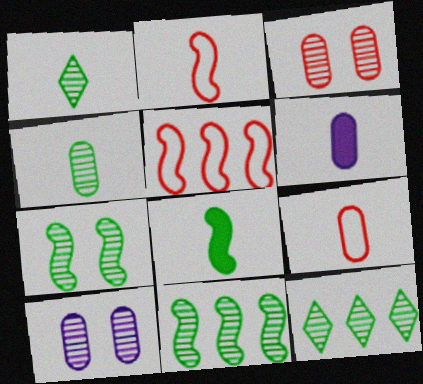[[1, 2, 6], 
[4, 6, 9], 
[4, 7, 12]]